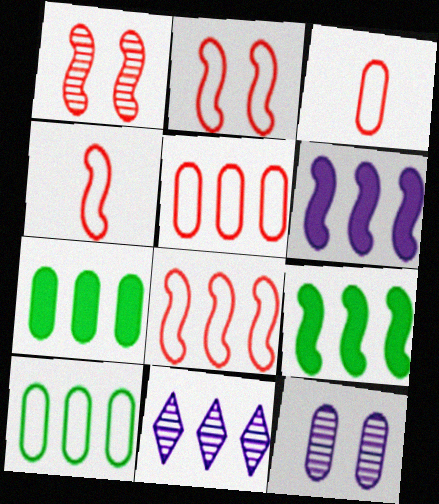[[2, 4, 8], 
[3, 7, 12], 
[5, 9, 11], 
[7, 8, 11]]